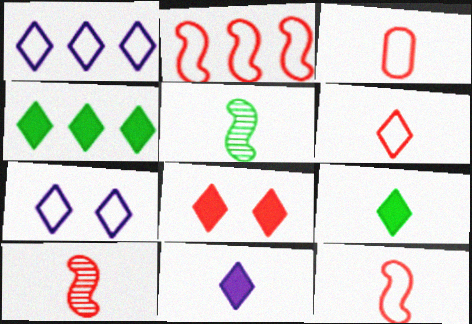[[3, 5, 11], 
[3, 6, 12], 
[4, 8, 11]]